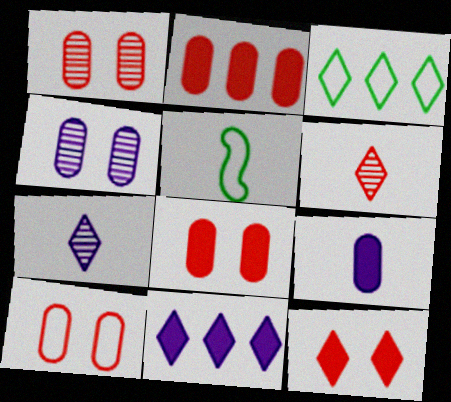[[1, 5, 11], 
[1, 8, 10], 
[3, 7, 12], 
[5, 6, 9]]